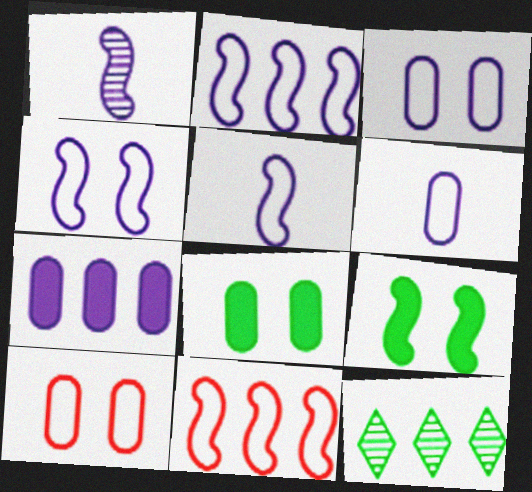[[1, 9, 11], 
[2, 4, 5], 
[7, 11, 12]]